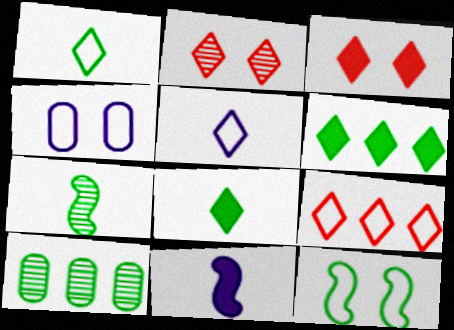[[2, 5, 6], 
[8, 10, 12]]